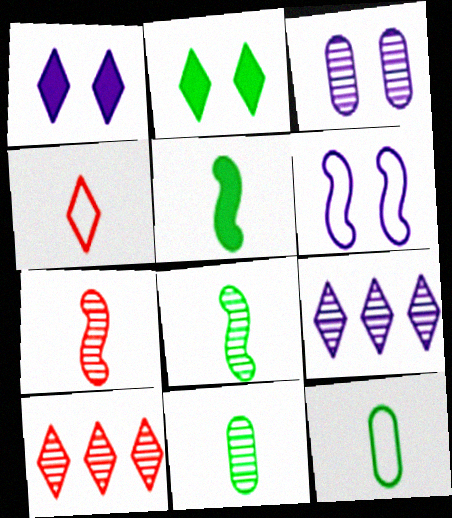[[1, 3, 6], 
[2, 4, 9], 
[3, 8, 10]]